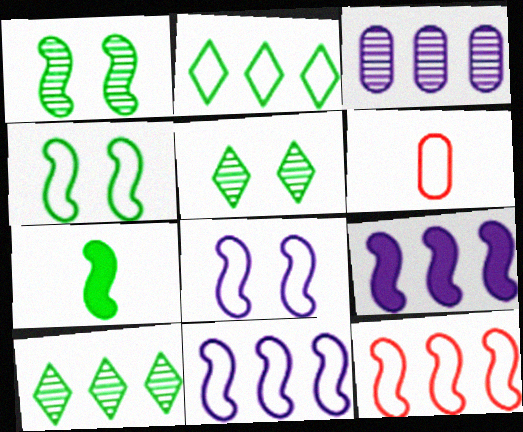[[2, 6, 8], 
[5, 6, 9]]